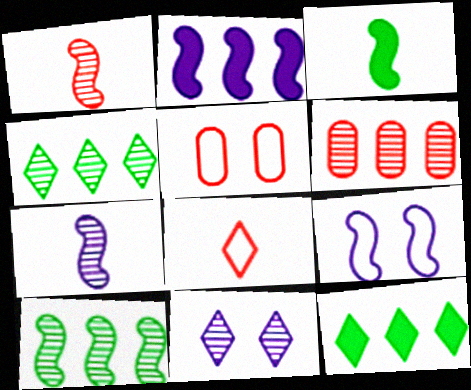[[2, 7, 9], 
[5, 7, 12], 
[8, 11, 12]]